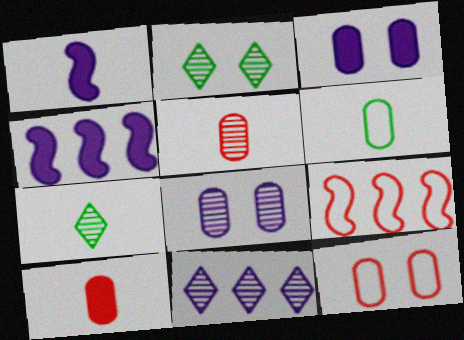[[3, 7, 9], 
[4, 7, 12]]